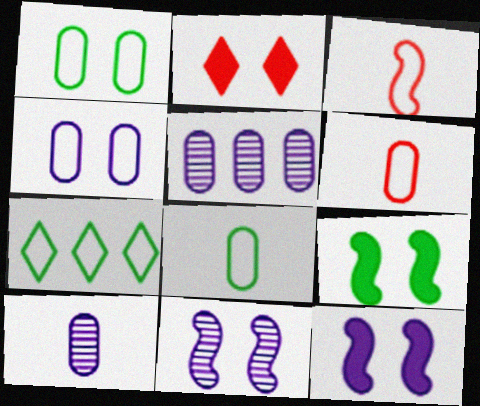[[1, 2, 11], 
[3, 4, 7]]